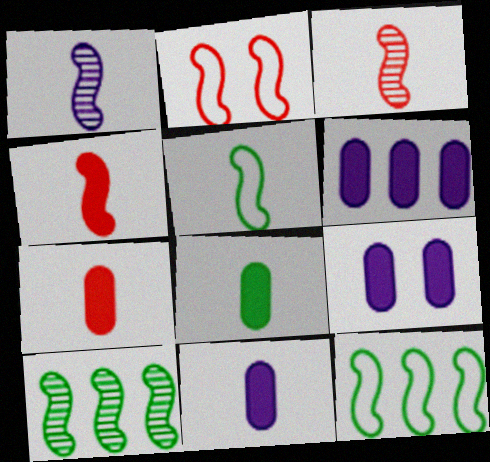[[1, 4, 5], 
[6, 9, 11], 
[7, 8, 11]]